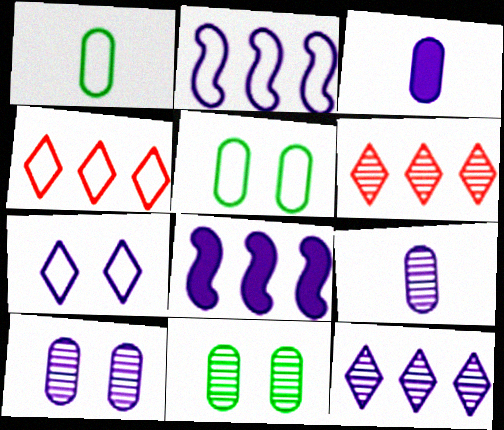[[7, 8, 9]]